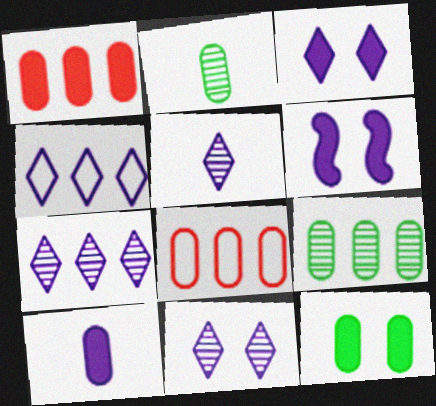[[1, 10, 12], 
[3, 4, 5], 
[5, 7, 11]]